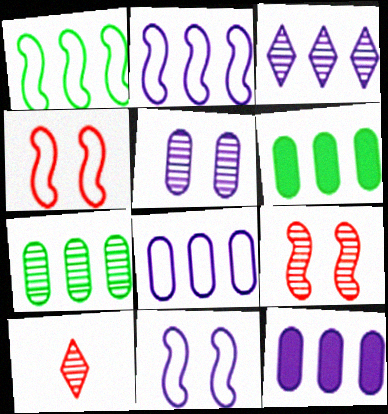[[2, 3, 12], 
[6, 10, 11]]